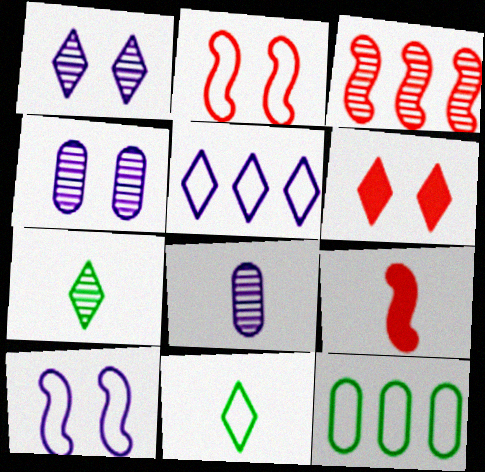[[1, 9, 12], 
[2, 3, 9], 
[3, 4, 7], 
[5, 6, 7], 
[8, 9, 11]]